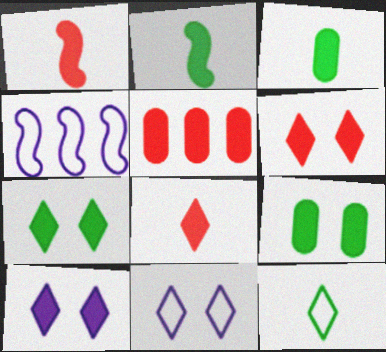[[1, 5, 6], 
[2, 5, 10], 
[6, 7, 10]]